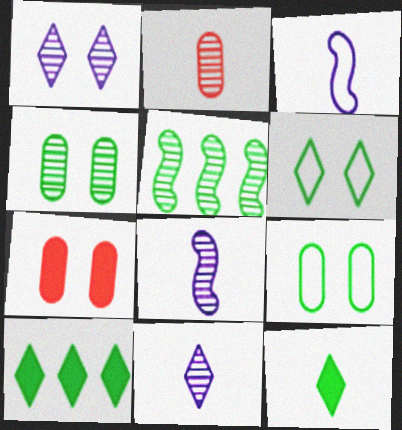[[1, 2, 5], 
[2, 3, 12], 
[5, 9, 12]]